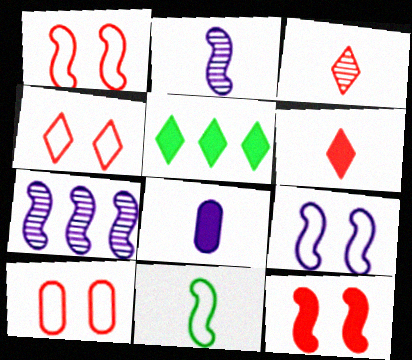[[1, 4, 10], 
[2, 5, 10], 
[3, 8, 11], 
[5, 8, 12], 
[7, 11, 12]]